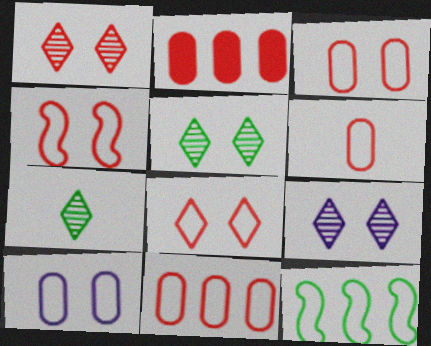[[1, 5, 9], 
[3, 4, 8], 
[3, 6, 11]]